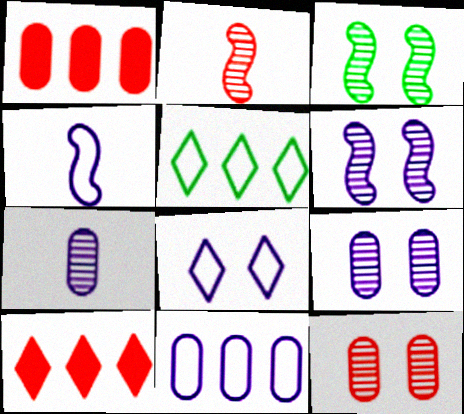[[4, 8, 11]]